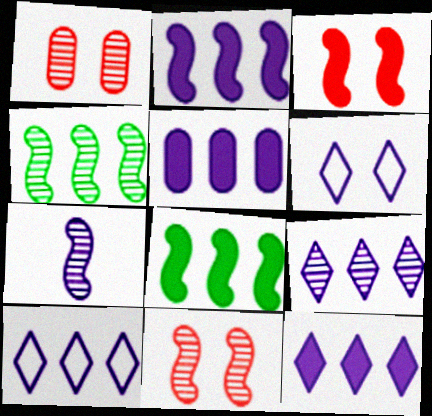[[2, 5, 12], 
[4, 7, 11], 
[5, 6, 7], 
[9, 10, 12]]